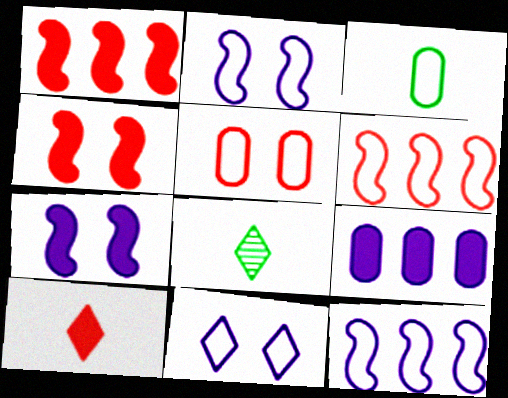[[3, 6, 11]]